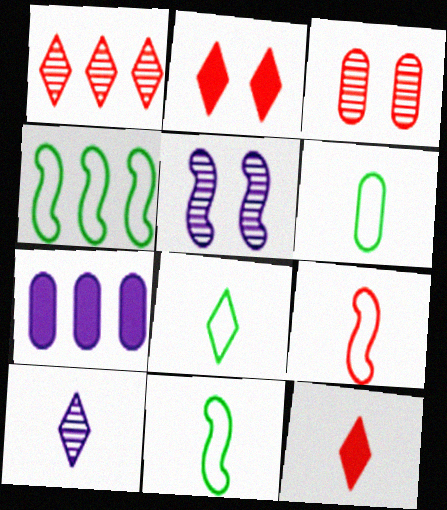[[1, 4, 7], 
[3, 6, 7], 
[6, 8, 11], 
[8, 10, 12]]